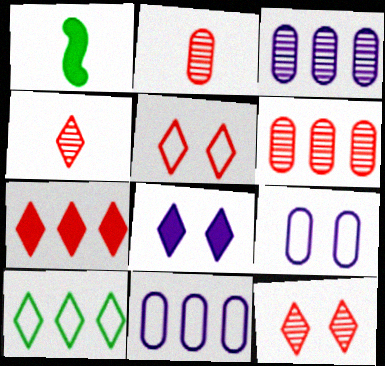[[1, 3, 5], 
[1, 11, 12], 
[4, 5, 7], 
[4, 8, 10]]